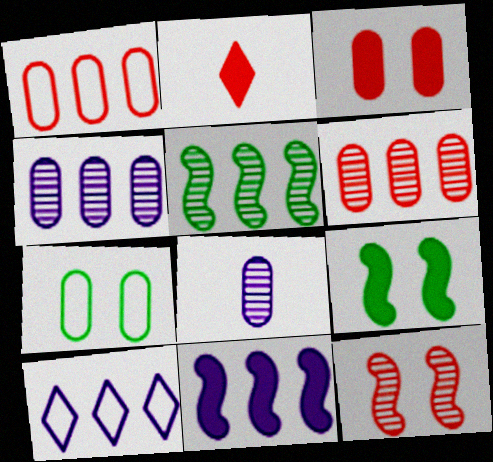[[1, 2, 12], 
[4, 10, 11]]